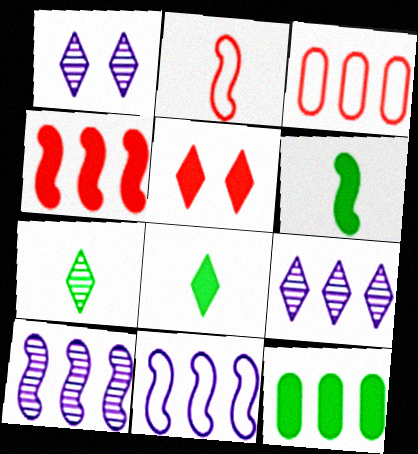[[1, 2, 12], 
[1, 3, 6]]